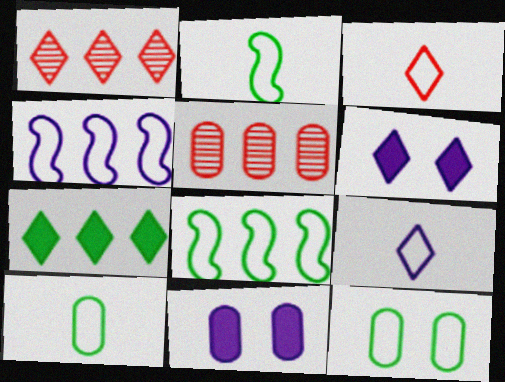[[1, 2, 11], 
[2, 5, 6], 
[3, 4, 12], 
[4, 5, 7], 
[5, 10, 11]]